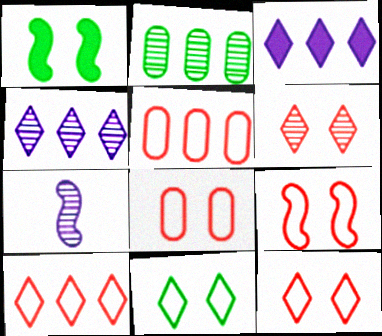[[2, 6, 7], 
[8, 9, 12]]